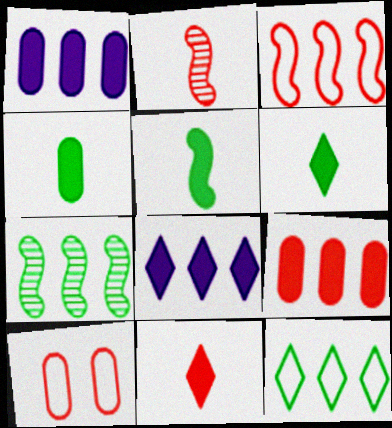[[4, 5, 6]]